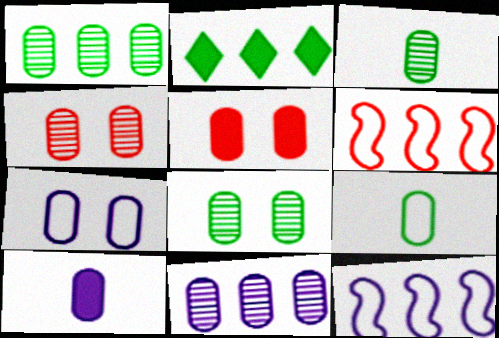[[1, 3, 8], 
[2, 6, 11], 
[3, 4, 11], 
[5, 7, 8], 
[5, 9, 11], 
[7, 10, 11]]